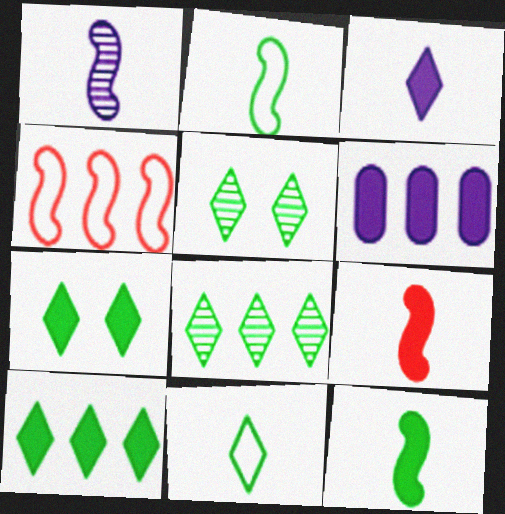[[1, 2, 9], 
[4, 6, 8], 
[5, 10, 11], 
[6, 7, 9], 
[7, 8, 11]]